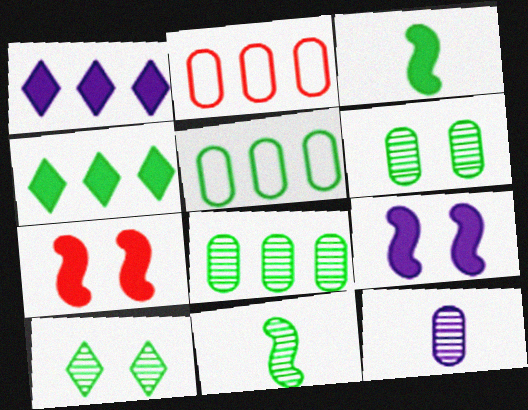[[3, 5, 10], 
[8, 10, 11]]